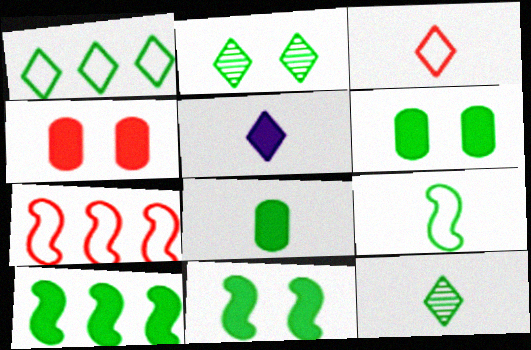[[3, 5, 12], 
[4, 5, 10], 
[8, 9, 12]]